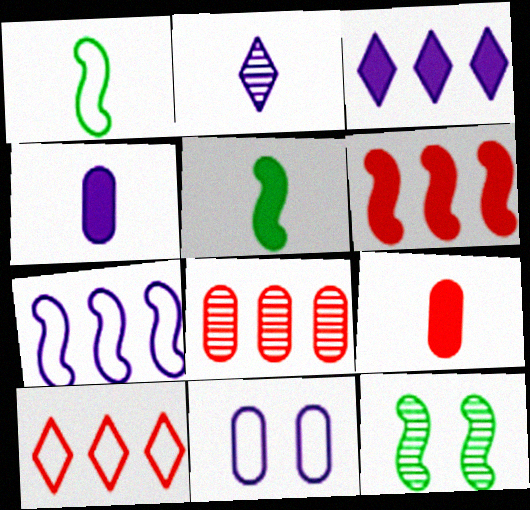[[1, 2, 9], 
[1, 10, 11], 
[2, 8, 12], 
[4, 10, 12], 
[6, 8, 10]]